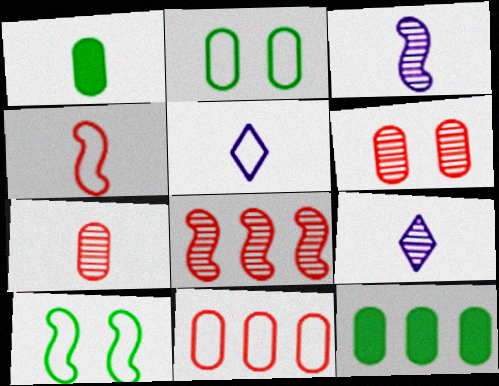[[1, 4, 9], 
[5, 10, 11]]